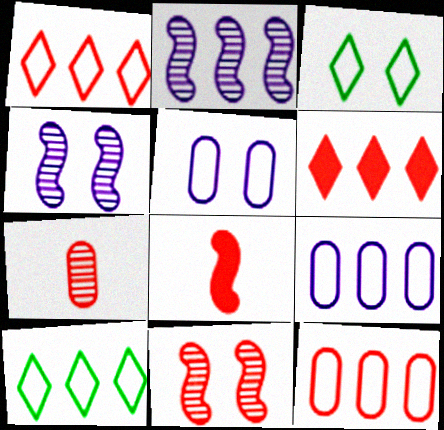[]